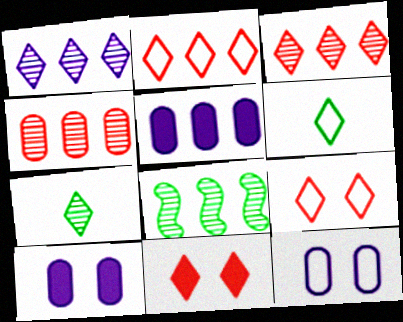[[1, 4, 8], 
[1, 6, 11], 
[2, 5, 8]]